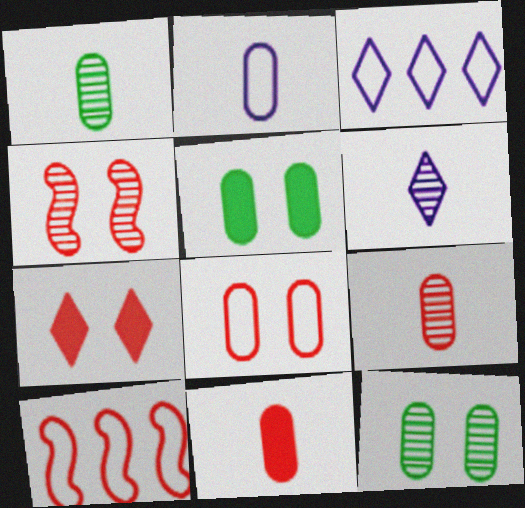[[1, 2, 11], 
[4, 7, 8], 
[5, 6, 10], 
[7, 9, 10]]